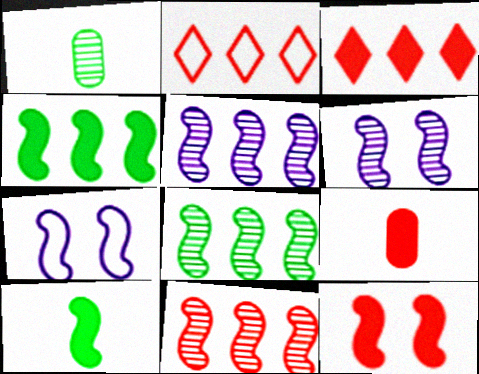[[1, 3, 7], 
[3, 9, 12], 
[5, 8, 11], 
[7, 10, 11]]